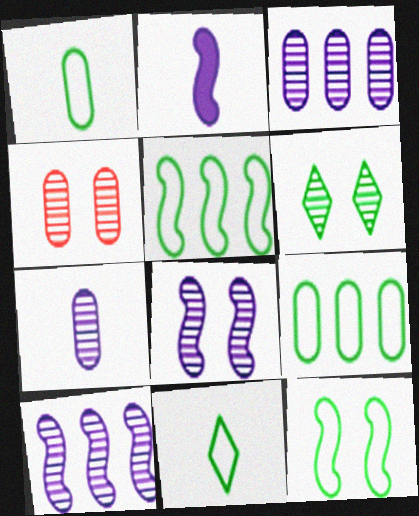[[4, 6, 8], 
[9, 11, 12]]